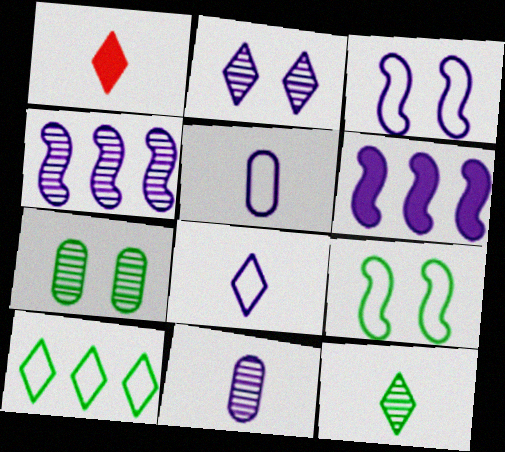[[1, 2, 10], 
[1, 8, 12], 
[2, 4, 11], 
[2, 5, 6]]